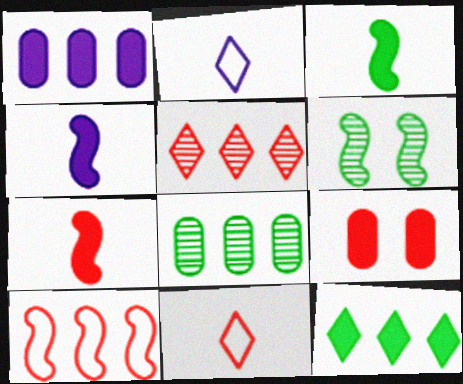[[1, 6, 11], 
[3, 4, 7], 
[4, 6, 10], 
[4, 9, 12]]